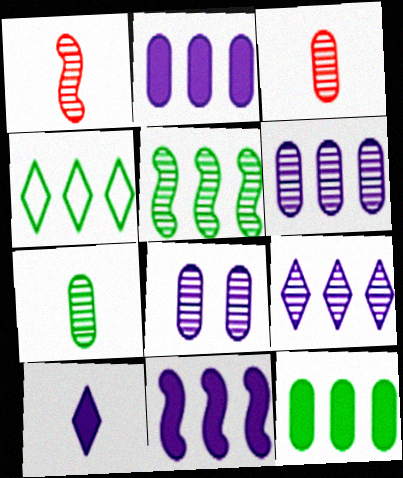[[4, 5, 12]]